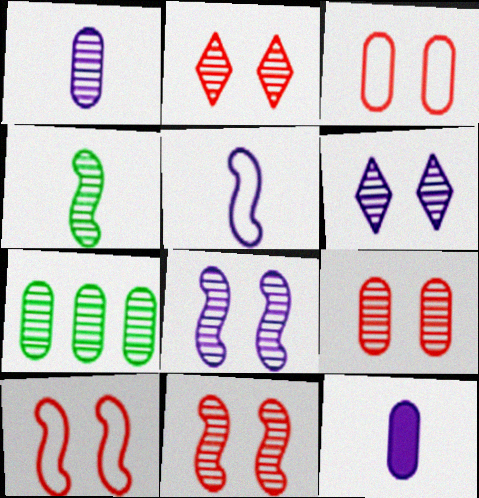[[1, 7, 9], 
[2, 9, 11], 
[3, 7, 12]]